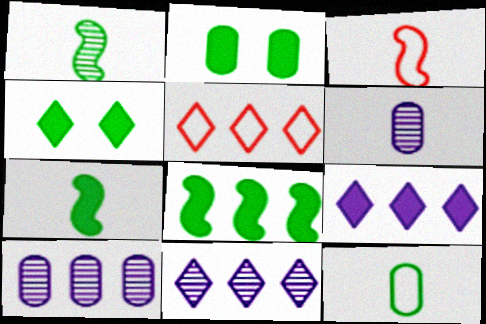[[2, 3, 11], 
[3, 4, 10], 
[5, 8, 10]]